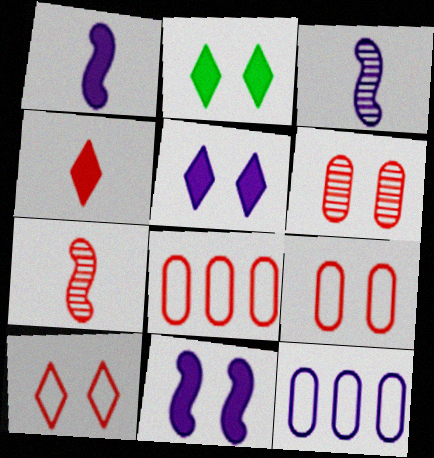[[2, 3, 8], 
[2, 7, 12], 
[3, 5, 12]]